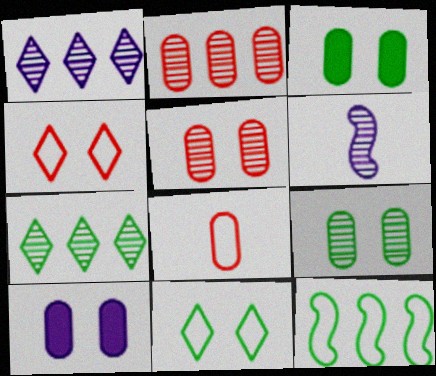[[5, 6, 7]]